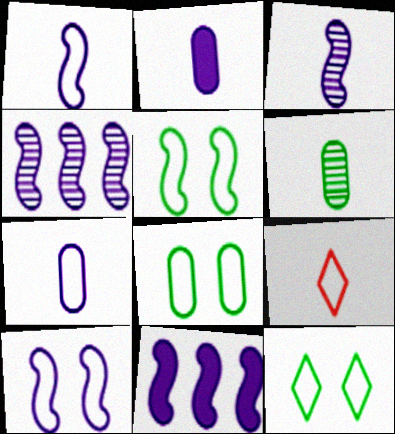[[3, 10, 11], 
[5, 8, 12]]